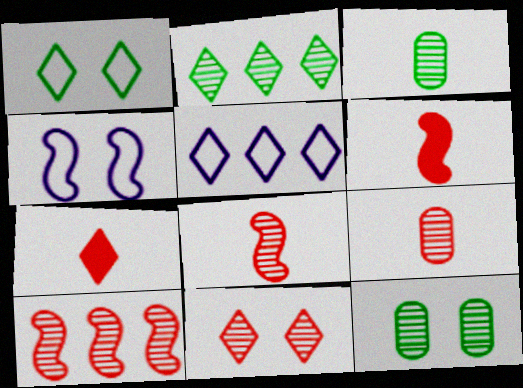[[5, 6, 12], 
[9, 10, 11]]